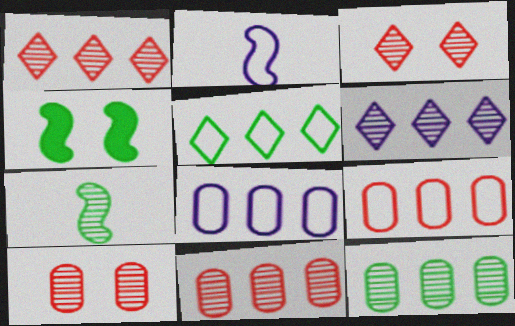[[6, 7, 10]]